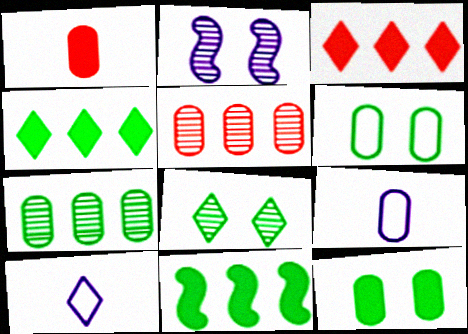[[3, 8, 10], 
[5, 9, 12]]